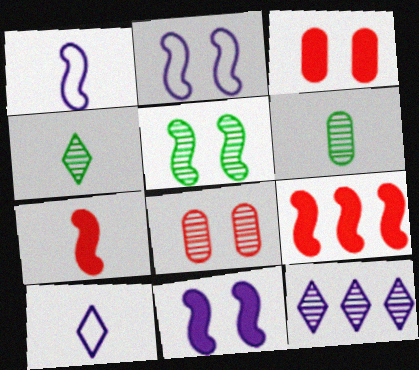[[1, 5, 9], 
[6, 7, 10]]